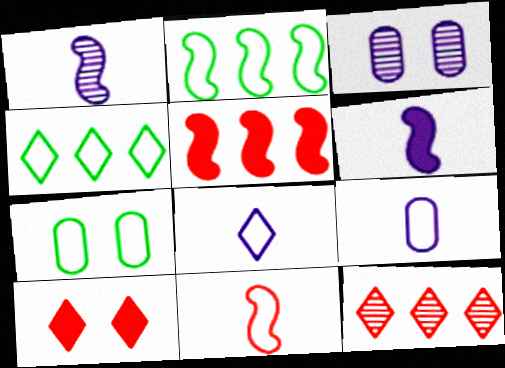[[6, 7, 12]]